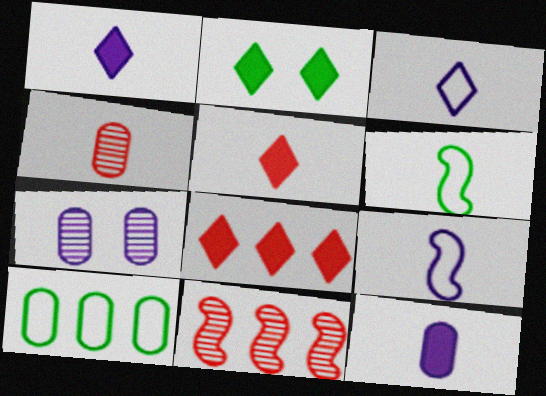[[1, 2, 8], 
[1, 4, 6], 
[6, 7, 8]]